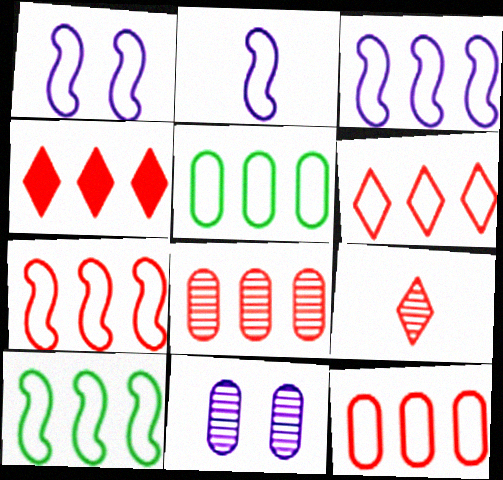[[1, 2, 3], 
[3, 5, 6], 
[3, 7, 10], 
[4, 7, 8], 
[6, 7, 12]]